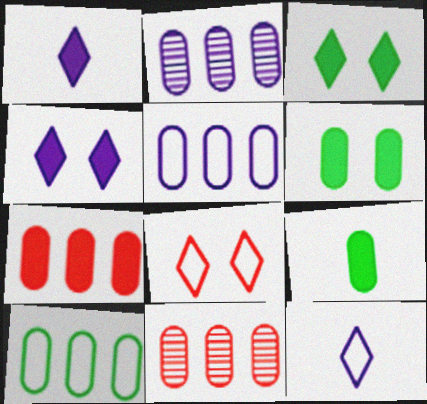[[2, 7, 10]]